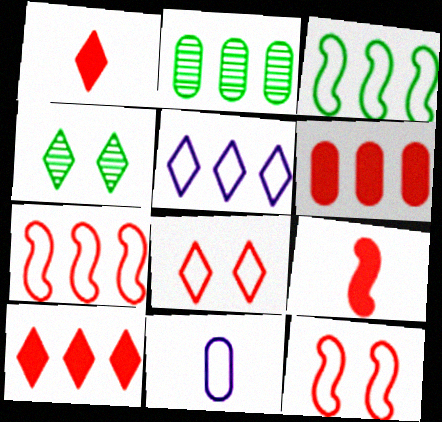[[1, 4, 5], 
[3, 8, 11]]